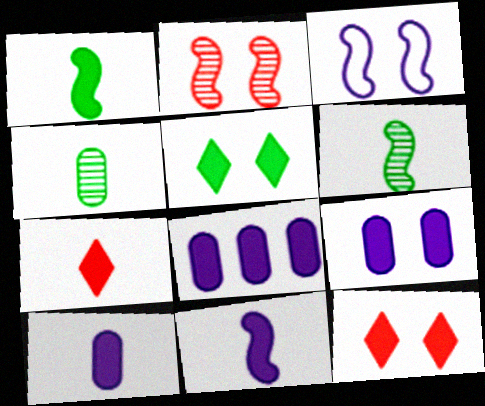[[1, 7, 10], 
[1, 8, 12], 
[8, 9, 10]]